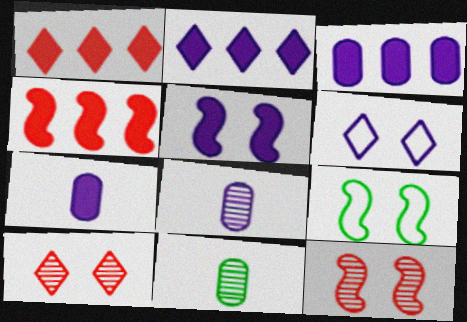[[1, 8, 9], 
[2, 5, 7], 
[4, 6, 11], 
[5, 9, 12]]